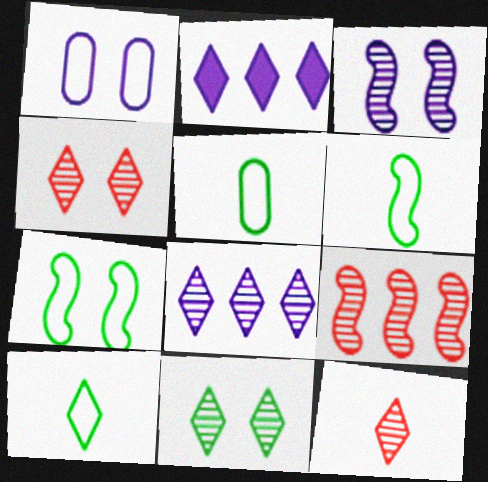[[2, 4, 10], 
[5, 6, 10], 
[8, 11, 12]]